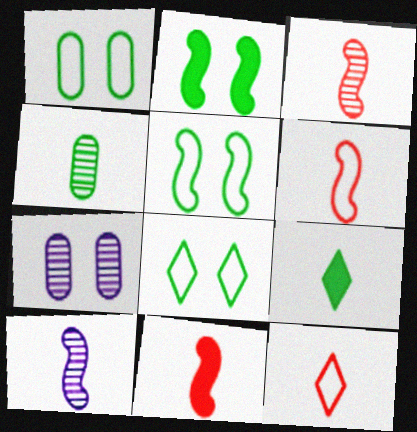[[1, 5, 8], 
[3, 6, 11]]